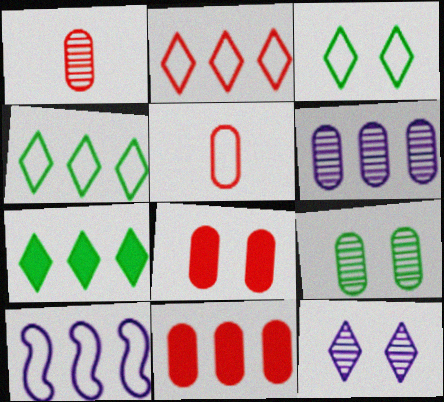[[1, 6, 9], 
[3, 5, 10]]